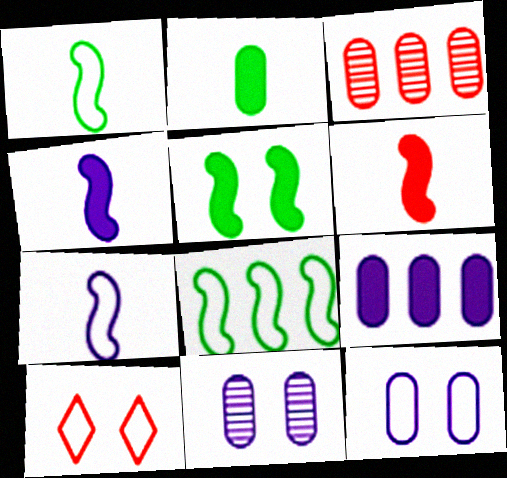[[2, 3, 12], 
[3, 6, 10], 
[5, 10, 11]]